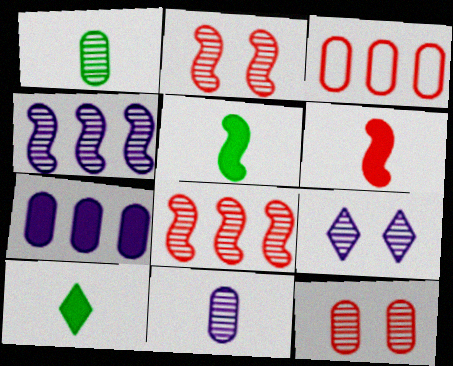[[1, 8, 9], 
[3, 5, 9], 
[4, 9, 11]]